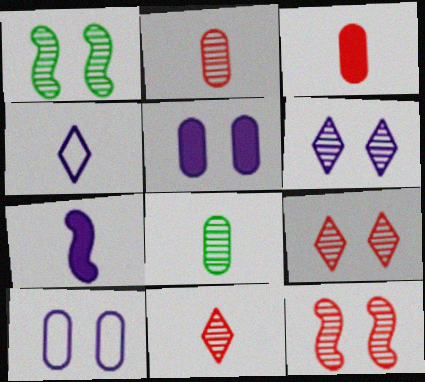[]